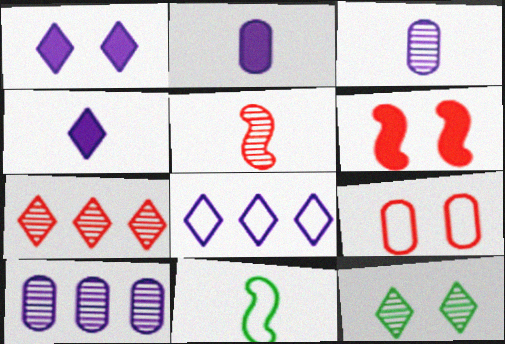[[5, 10, 12], 
[8, 9, 11]]